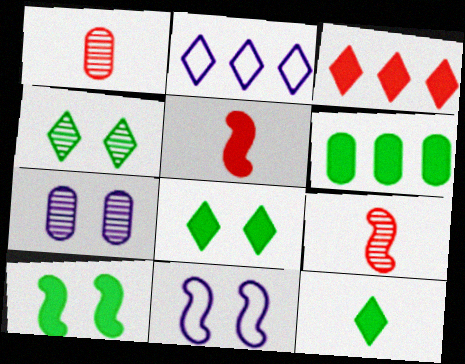[[1, 2, 10], 
[6, 10, 12]]